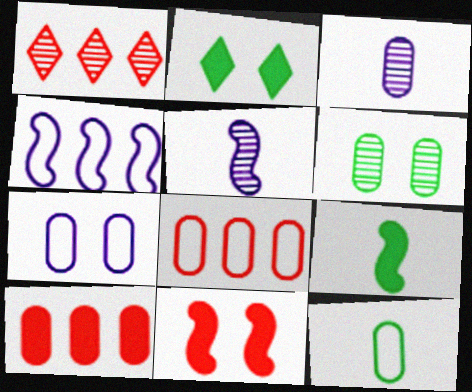[[1, 5, 6], 
[1, 7, 9], 
[2, 5, 8], 
[7, 8, 12]]